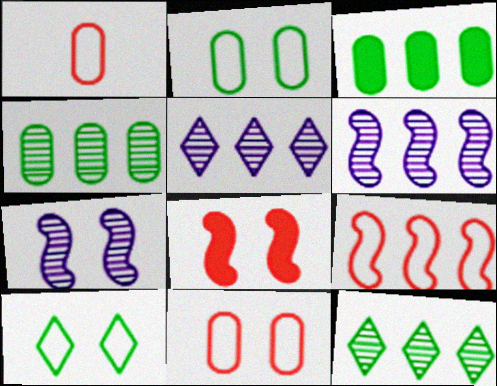[[3, 5, 9]]